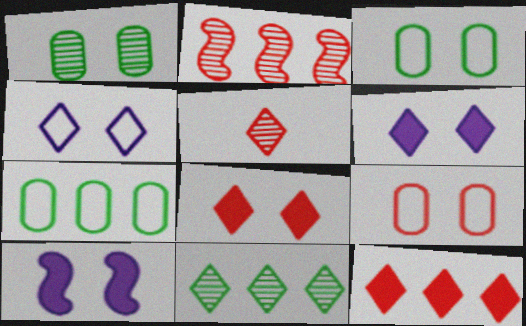[[5, 7, 10]]